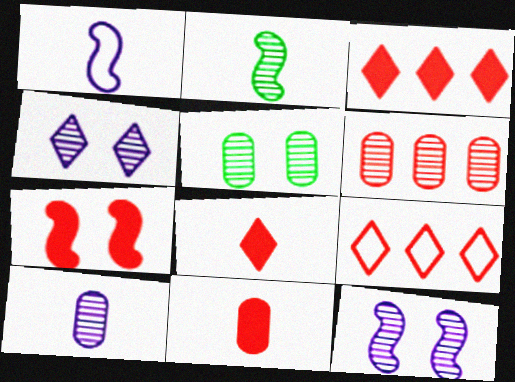[[1, 3, 5], 
[2, 4, 6], 
[3, 7, 11], 
[5, 6, 10]]